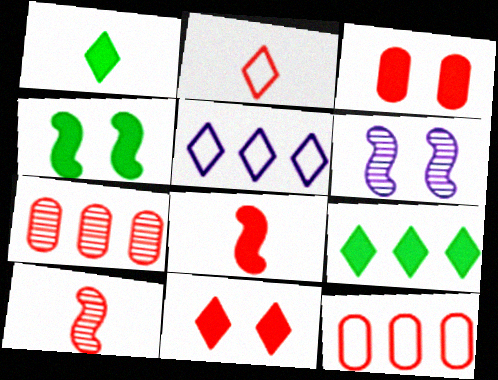[[1, 6, 12], 
[10, 11, 12]]